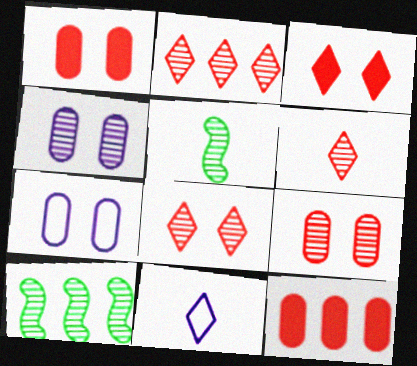[[1, 10, 11], 
[2, 4, 5], 
[2, 6, 8], 
[4, 6, 10]]